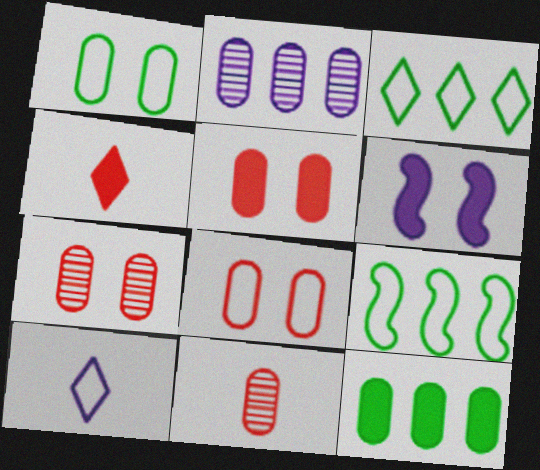[[2, 6, 10], 
[3, 6, 11], 
[4, 6, 12], 
[5, 7, 8], 
[8, 9, 10]]